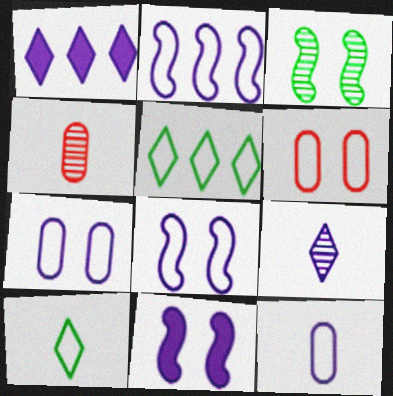[[2, 6, 10], 
[4, 5, 11]]